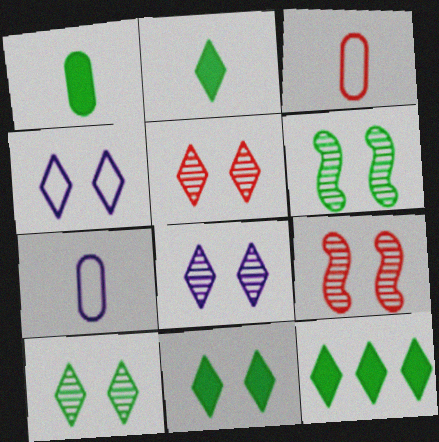[[2, 11, 12], 
[4, 5, 11], 
[5, 8, 10], 
[7, 9, 12]]